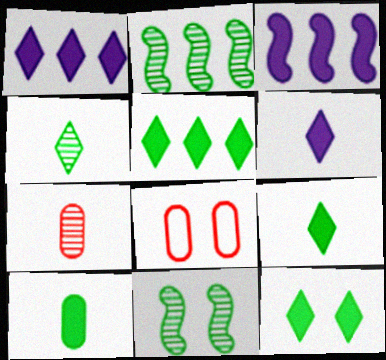[[2, 6, 8], 
[3, 4, 8], 
[5, 9, 12]]